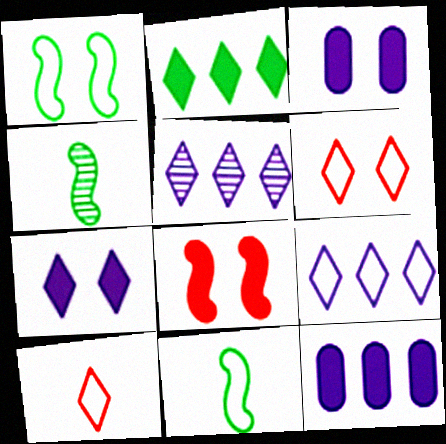[[4, 6, 12]]